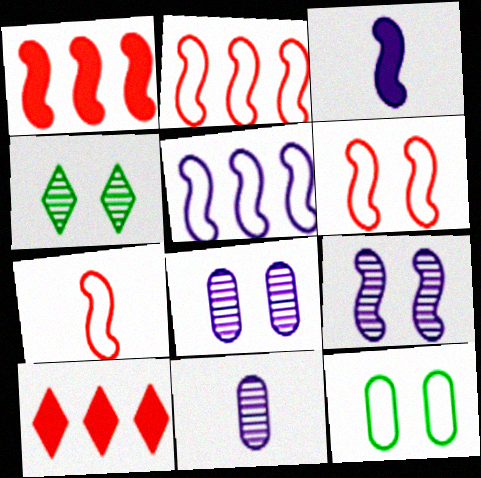[[2, 6, 7], 
[3, 5, 9]]